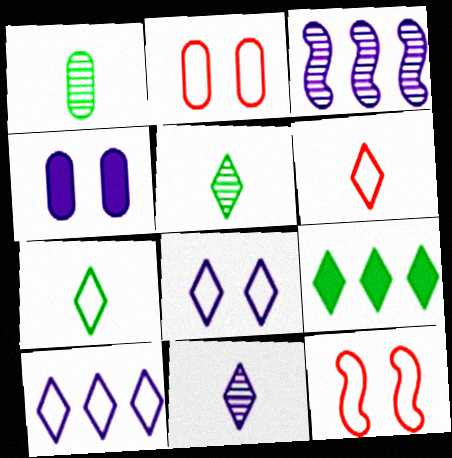[]